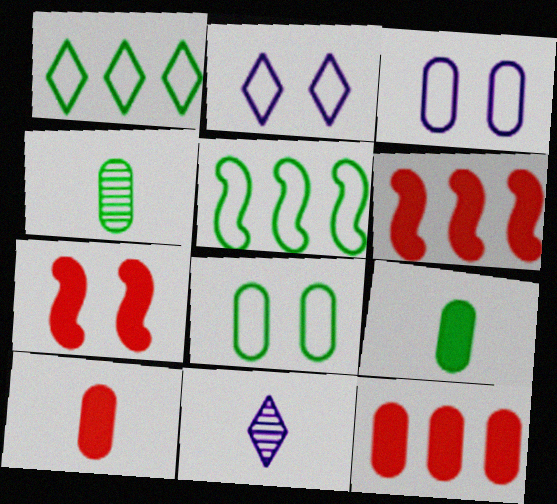[[2, 4, 6], 
[3, 4, 12], 
[6, 8, 11]]